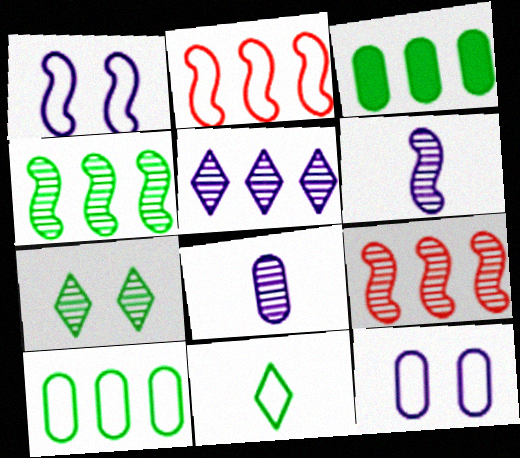[[2, 3, 5], 
[2, 11, 12], 
[7, 8, 9]]